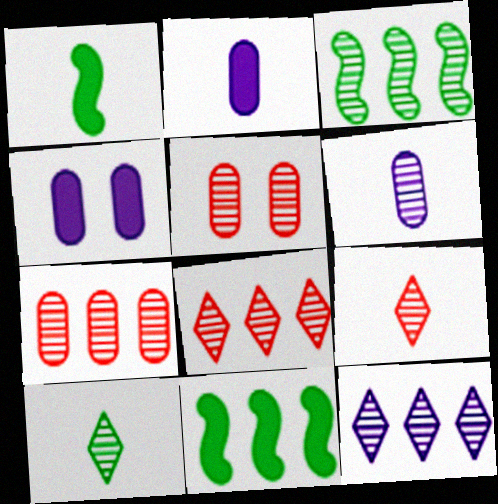[[3, 7, 12]]